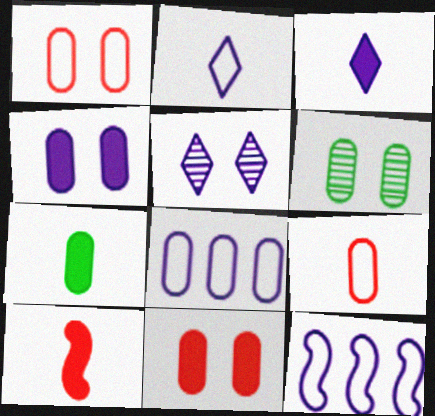[[1, 4, 6], 
[3, 7, 10]]